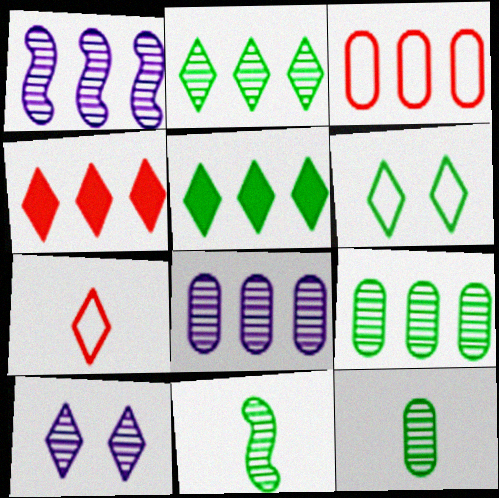[[1, 3, 5], 
[5, 7, 10]]